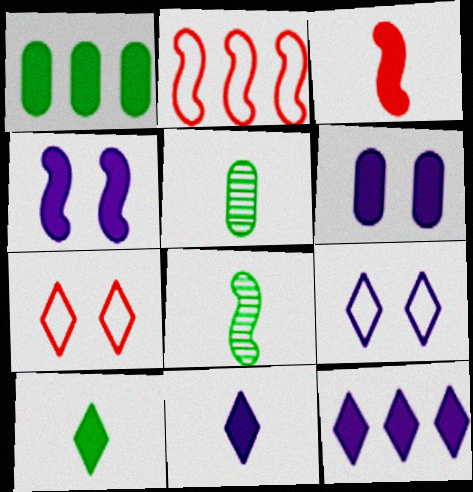[[2, 4, 8]]